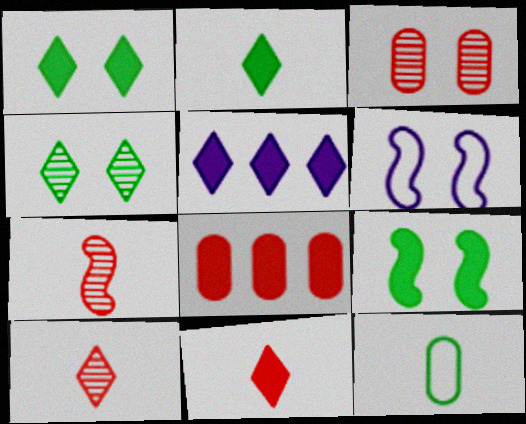[[1, 3, 6], 
[1, 5, 11]]